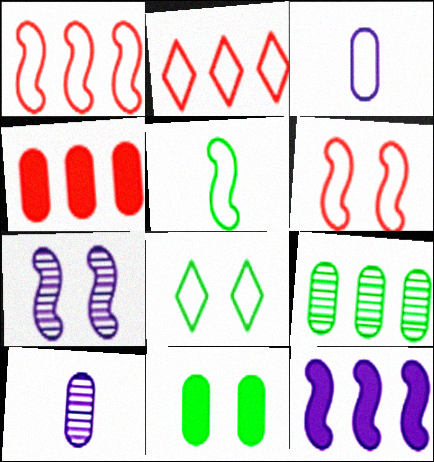[[1, 3, 8], 
[2, 9, 12]]